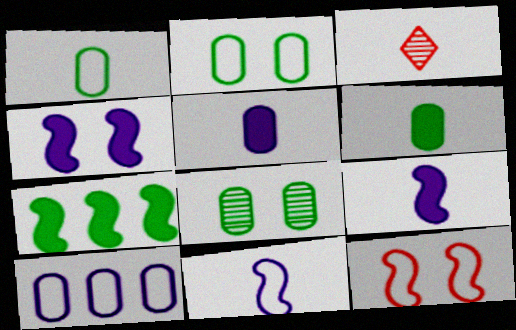[[1, 3, 9], 
[3, 6, 11]]